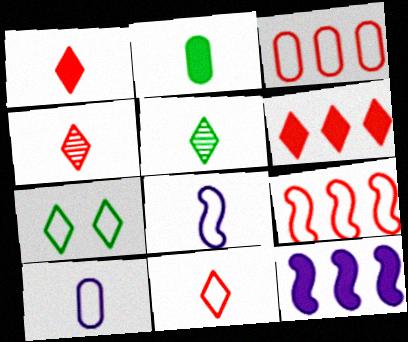[[1, 4, 11], 
[2, 4, 8], 
[3, 7, 8], 
[7, 9, 10]]